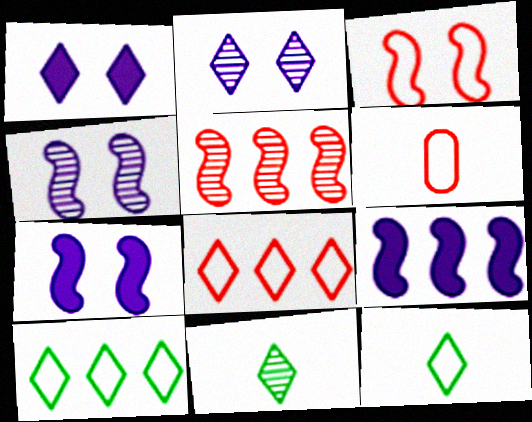[[1, 8, 11], 
[3, 6, 8]]